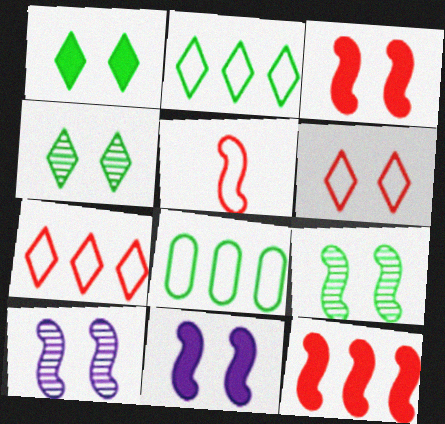[]